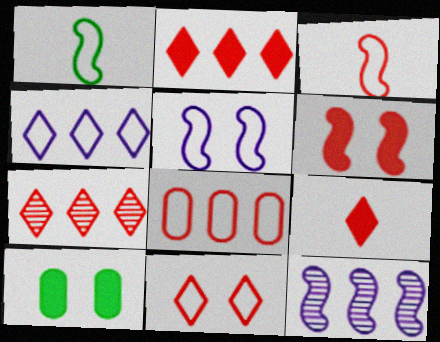[[1, 6, 12], 
[3, 8, 11], 
[7, 9, 11]]